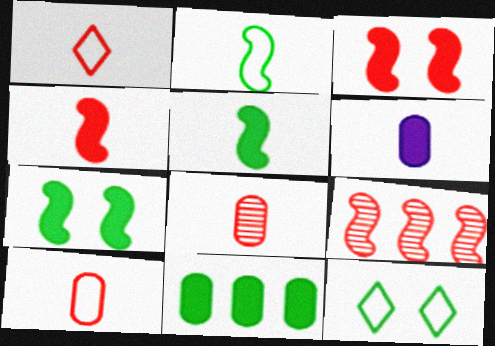[[1, 4, 8], 
[6, 9, 12]]